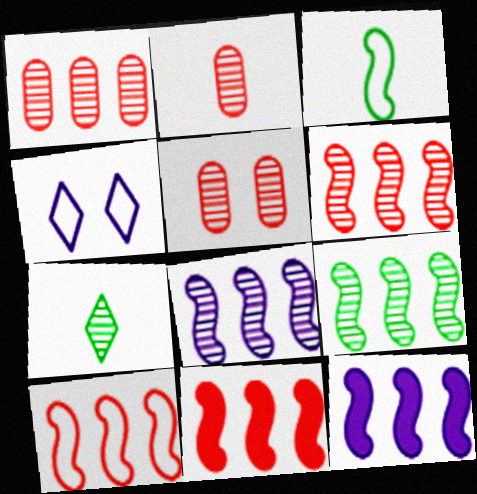[[1, 2, 5], 
[5, 7, 8], 
[6, 8, 9], 
[6, 10, 11], 
[9, 10, 12]]